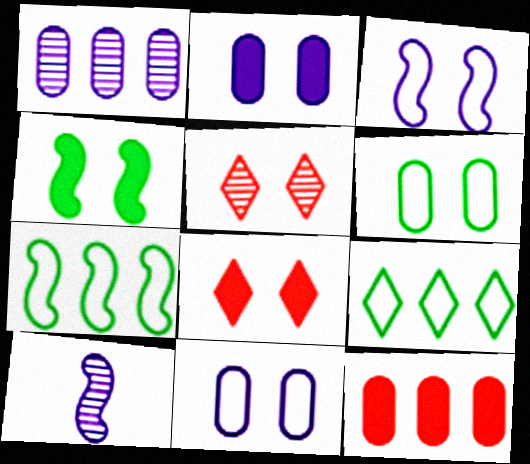[[2, 4, 8], 
[4, 5, 11]]